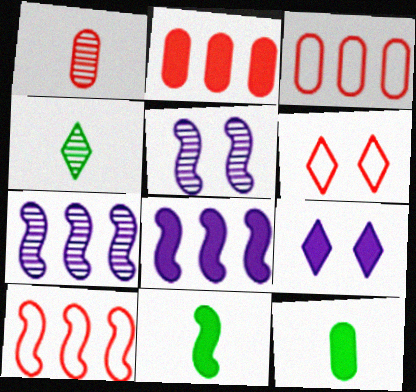[[2, 9, 11], 
[5, 10, 11], 
[6, 7, 12]]